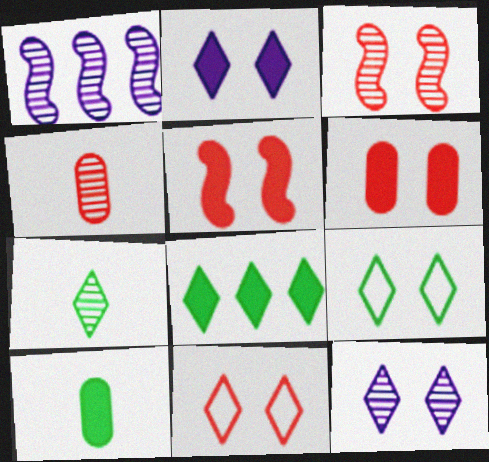[[1, 10, 11], 
[3, 6, 11], 
[7, 8, 9]]